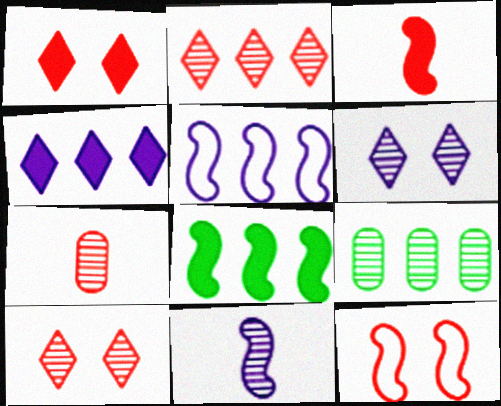[[8, 11, 12], 
[9, 10, 11]]